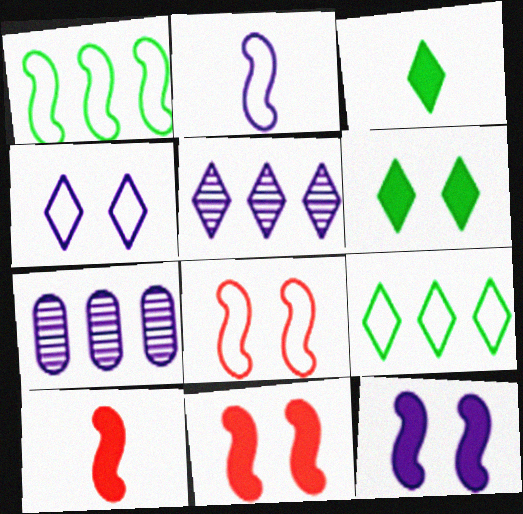[[1, 2, 8], 
[3, 7, 8]]